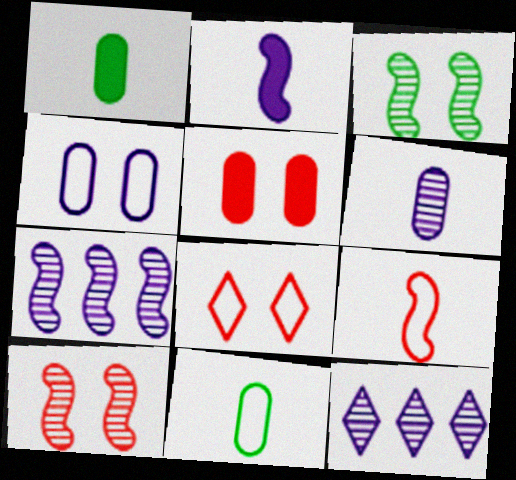[[1, 7, 8], 
[2, 4, 12], 
[5, 8, 10]]